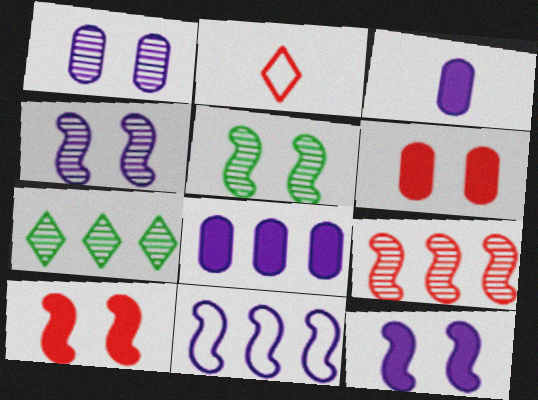[[2, 5, 8], 
[2, 6, 9]]